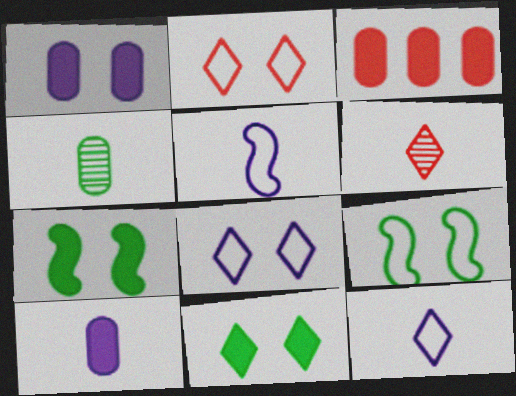[]